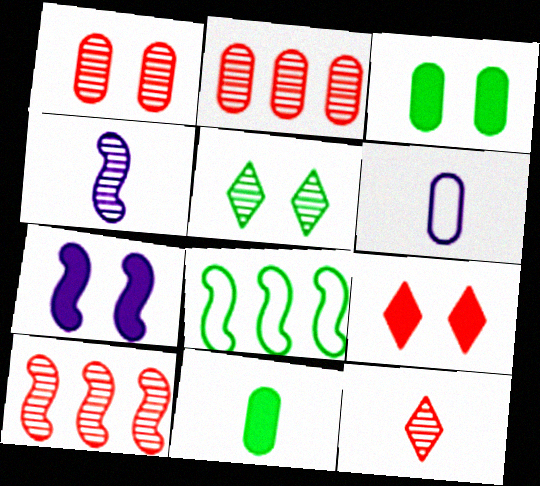[[1, 10, 12], 
[2, 3, 6], 
[2, 4, 5], 
[3, 7, 9], 
[5, 8, 11]]